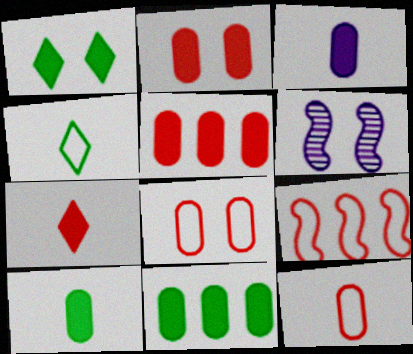[[1, 6, 8], 
[2, 3, 11], 
[4, 5, 6]]